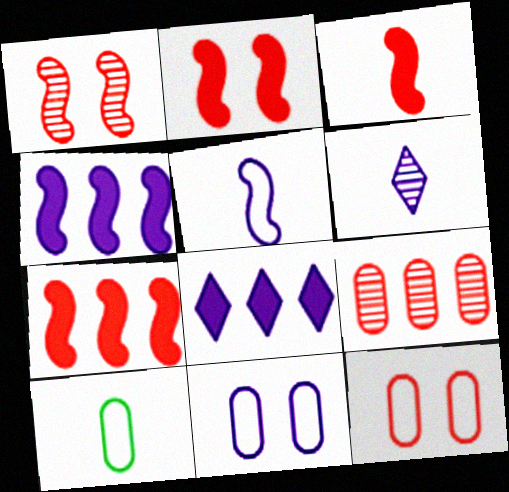[[1, 8, 10], 
[2, 3, 7], 
[3, 6, 10], 
[4, 6, 11]]